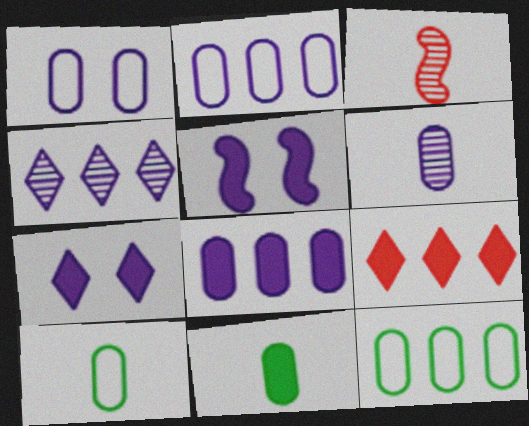[[1, 6, 8], 
[3, 7, 12], 
[5, 9, 11]]